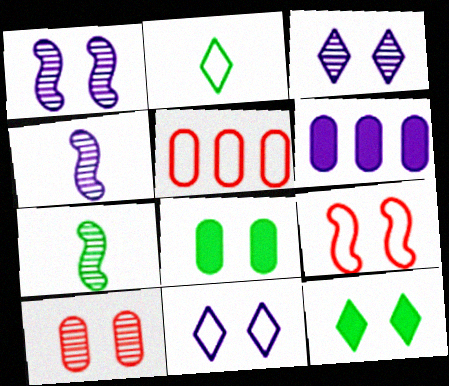[[3, 8, 9], 
[4, 5, 12], 
[4, 6, 11]]